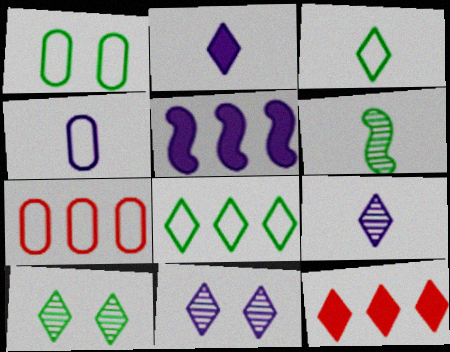[[1, 4, 7], 
[3, 11, 12], 
[4, 5, 11]]